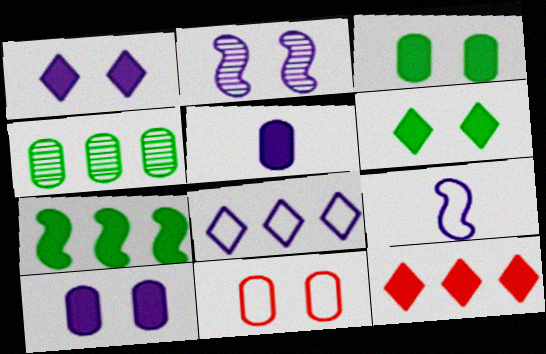[[2, 5, 8], 
[2, 6, 11], 
[4, 5, 11]]